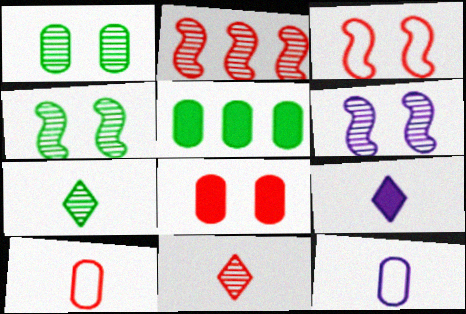[]